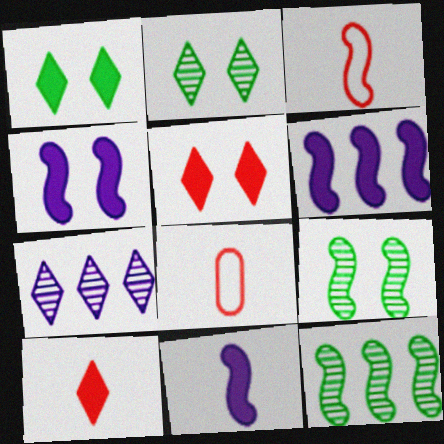[[2, 6, 8], 
[3, 4, 12], 
[3, 6, 9], 
[4, 6, 11]]